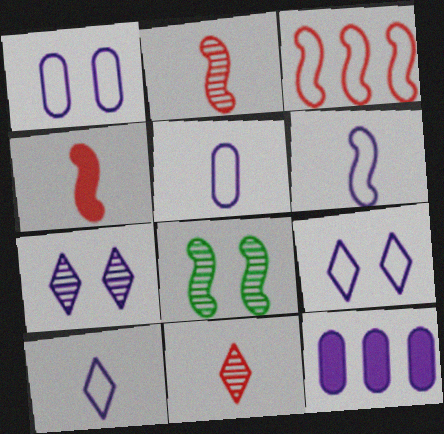[[5, 6, 10], 
[6, 7, 12]]